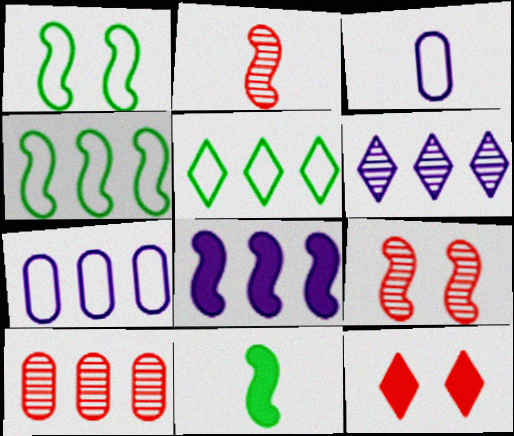[[1, 2, 8], 
[5, 8, 10], 
[6, 7, 8]]